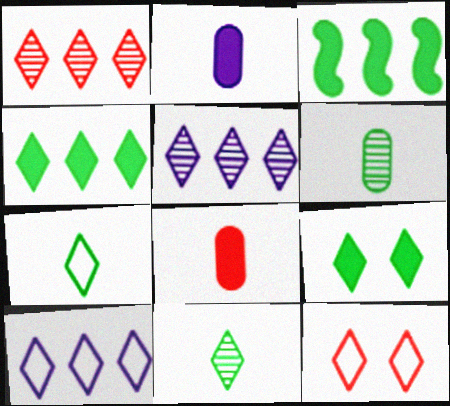[[1, 4, 10], 
[7, 10, 12]]